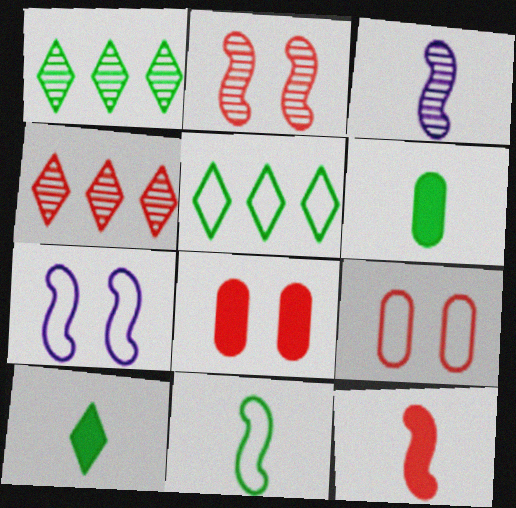[[3, 5, 8], 
[3, 11, 12], 
[4, 6, 7], 
[4, 9, 12]]